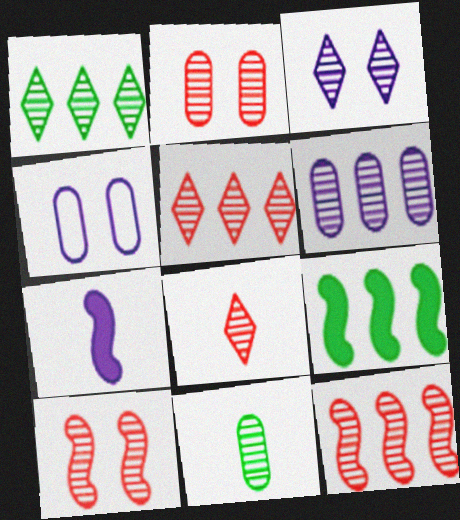[[1, 3, 8], 
[1, 6, 12], 
[2, 6, 11], 
[2, 8, 12], 
[3, 11, 12], 
[4, 8, 9]]